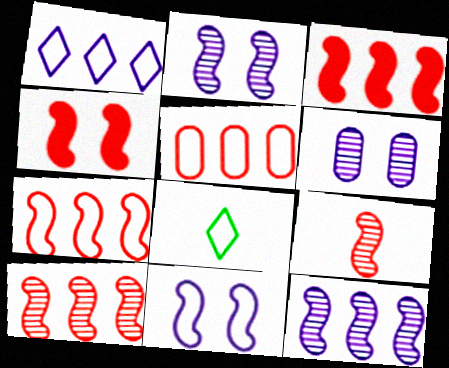[[3, 6, 8], 
[3, 7, 10], 
[4, 7, 9], 
[5, 8, 11]]